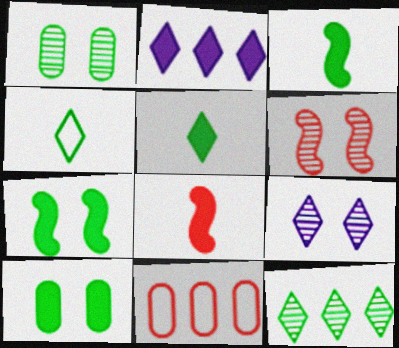[[1, 6, 9], 
[2, 8, 10], 
[3, 9, 11]]